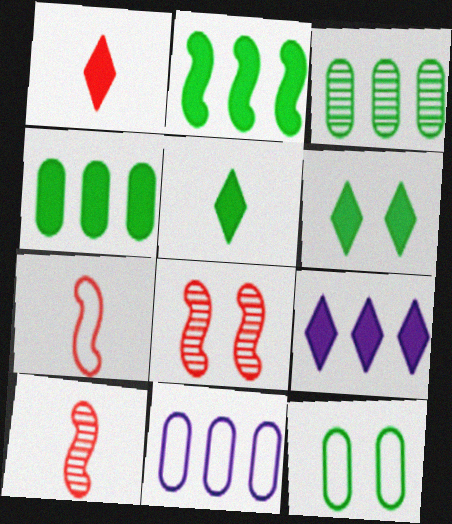[[1, 6, 9], 
[5, 8, 11], 
[6, 10, 11], 
[9, 10, 12]]